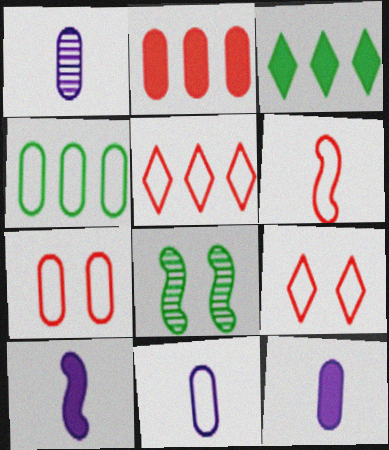[[1, 11, 12], 
[4, 7, 11], 
[5, 6, 7], 
[5, 8, 12]]